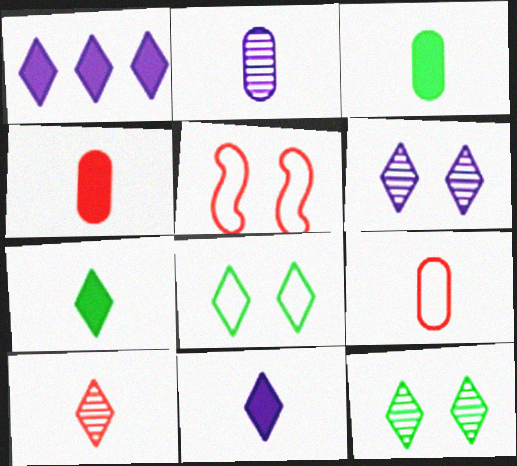[[1, 8, 10], 
[2, 3, 9]]